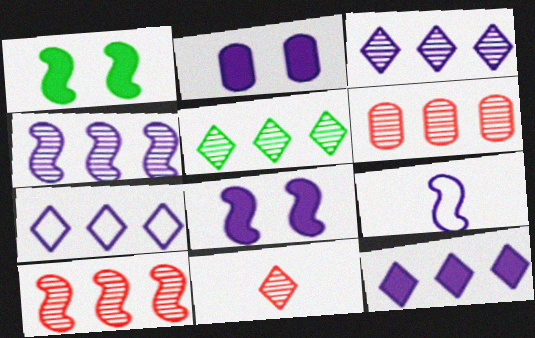[[1, 9, 10], 
[2, 3, 9], 
[3, 7, 12], 
[4, 5, 6], 
[4, 8, 9]]